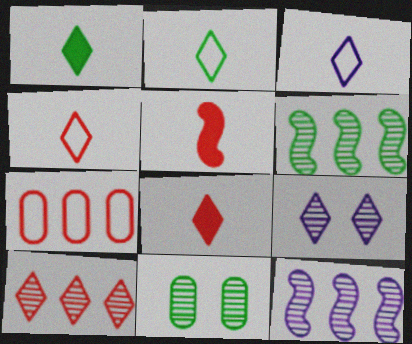[[2, 3, 4]]